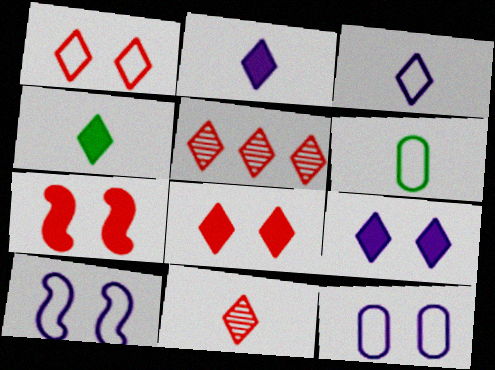[[3, 4, 11]]